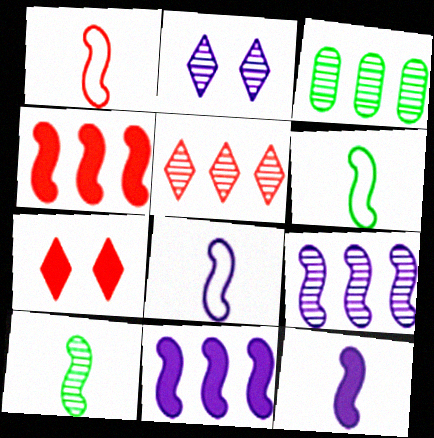[[1, 6, 8], 
[1, 10, 12], 
[3, 5, 9], 
[3, 7, 8]]